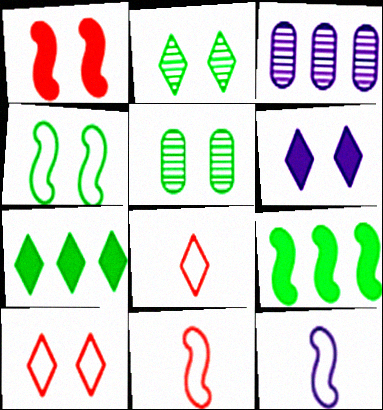[[2, 6, 10], 
[3, 6, 12]]